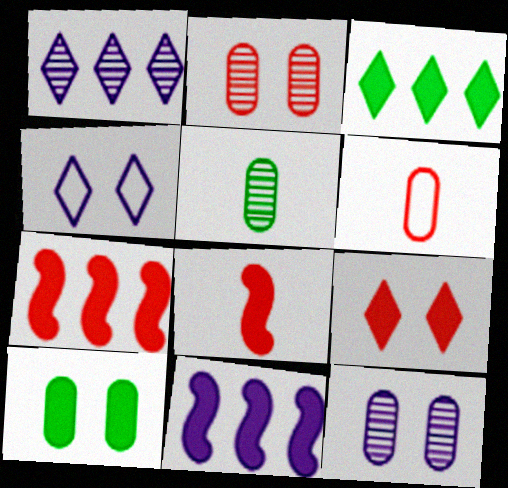[[4, 5, 7]]